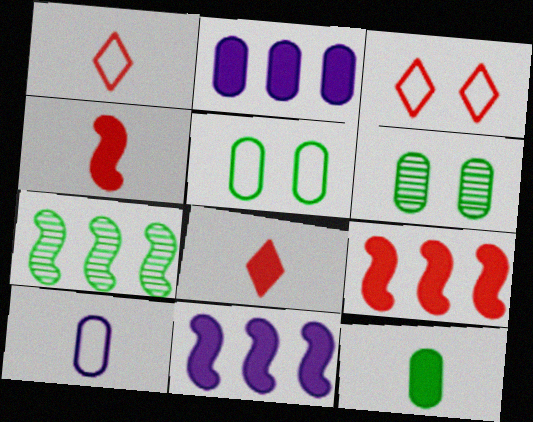[[1, 6, 11]]